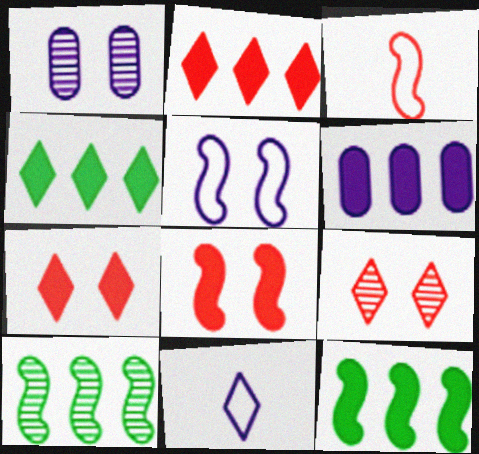[[1, 3, 4], 
[2, 6, 12], 
[4, 9, 11]]